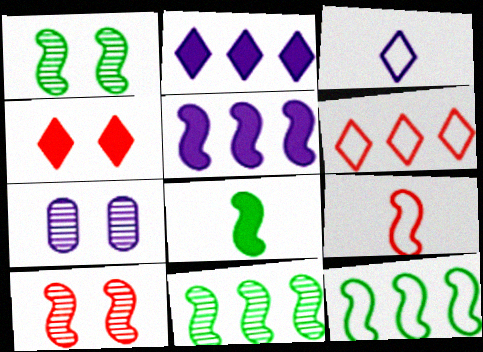[[1, 5, 9], 
[1, 8, 12], 
[3, 5, 7], 
[6, 7, 8]]